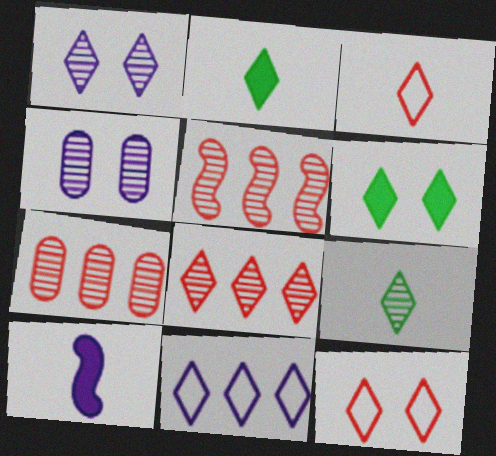[[1, 6, 12], 
[1, 8, 9], 
[4, 5, 9], 
[4, 10, 11], 
[5, 7, 8]]